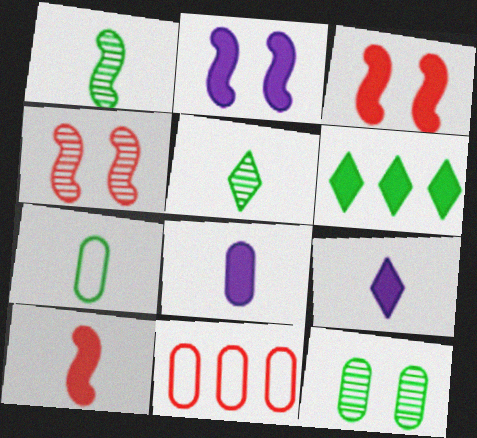[[2, 5, 11], 
[3, 6, 8], 
[8, 11, 12]]